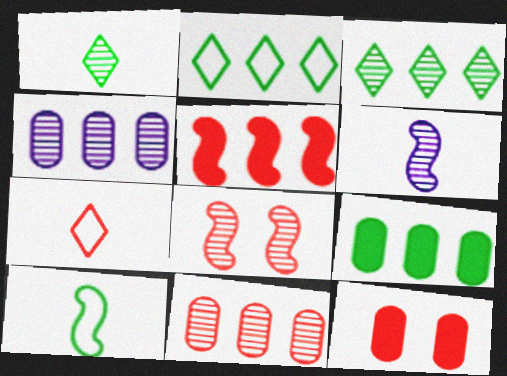[[1, 4, 8], 
[2, 4, 5], 
[2, 6, 12]]